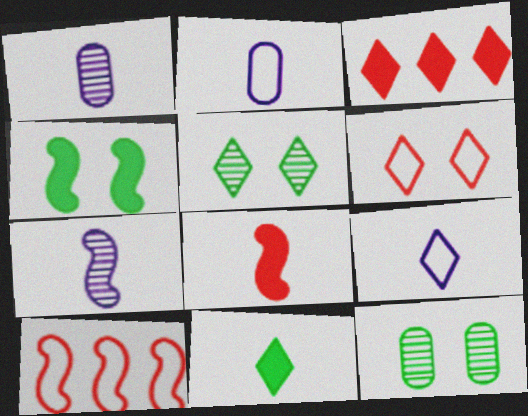[[3, 5, 9], 
[4, 7, 10]]